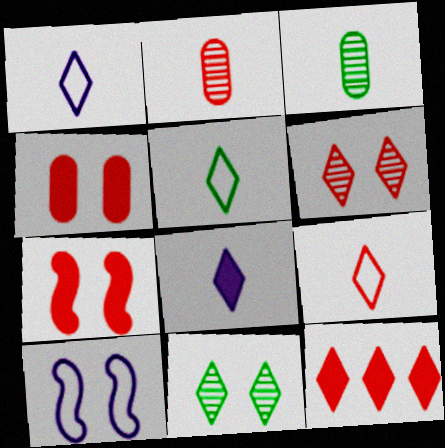[[1, 5, 9], 
[1, 11, 12], 
[3, 10, 12], 
[4, 10, 11], 
[6, 9, 12]]